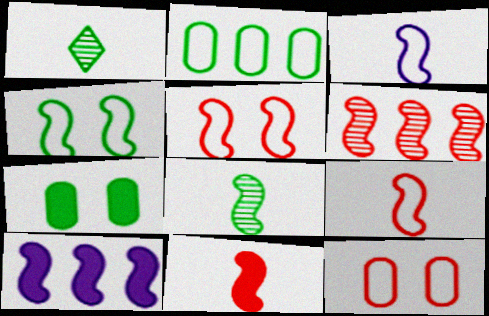[[1, 10, 12], 
[3, 8, 11], 
[5, 6, 11], 
[5, 8, 10]]